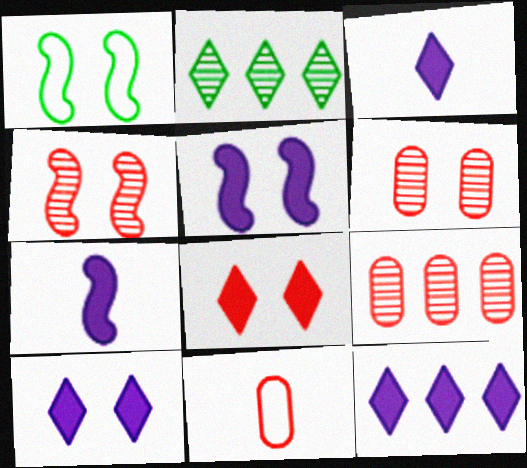[[1, 3, 9], 
[1, 4, 5], 
[1, 6, 10], 
[2, 5, 11], 
[3, 10, 12]]